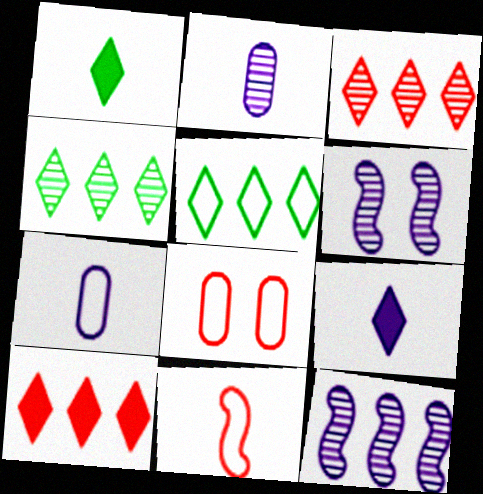[[1, 2, 11], 
[1, 8, 12]]